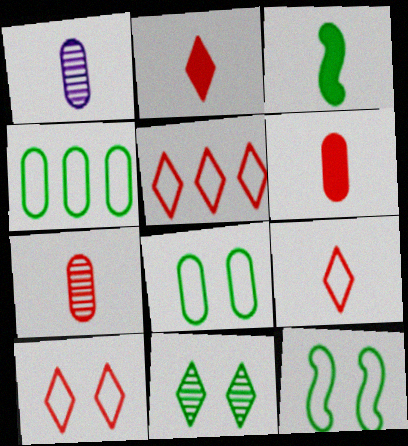[[1, 3, 9], 
[3, 4, 11], 
[5, 9, 10]]